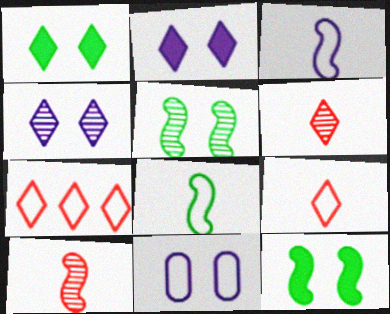[[7, 8, 11]]